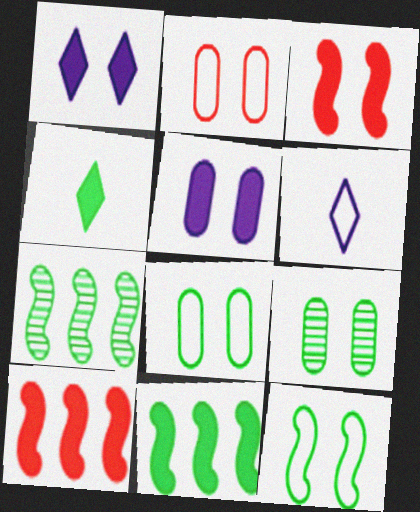[[2, 5, 9], 
[4, 5, 10], 
[4, 7, 8], 
[6, 9, 10]]